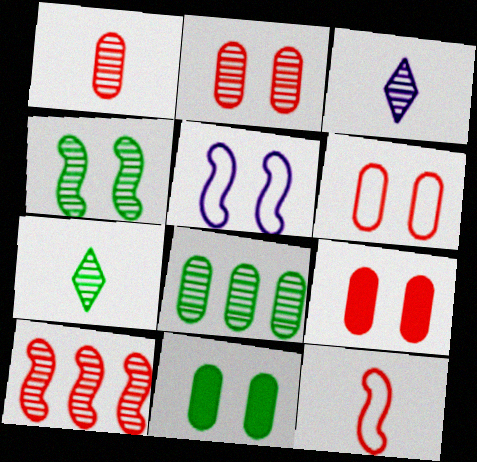[[2, 6, 9], 
[4, 7, 8]]